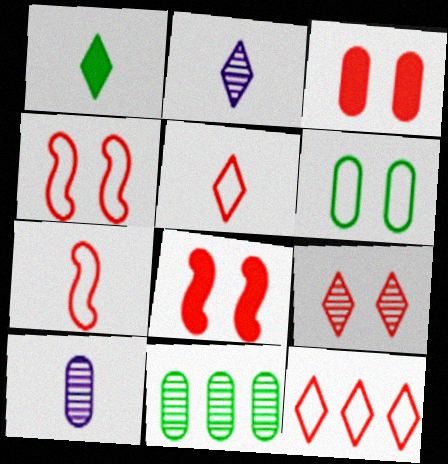[[1, 2, 5], 
[1, 7, 10], 
[3, 4, 9]]